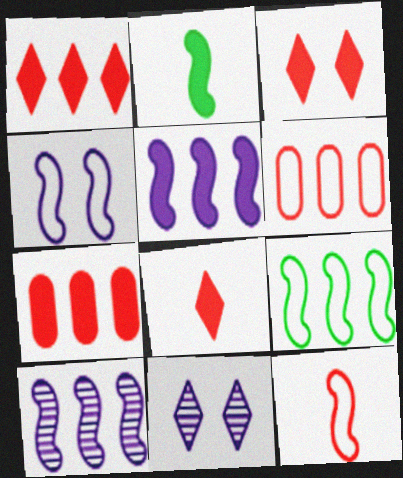[[1, 3, 8], 
[2, 6, 11], 
[4, 9, 12]]